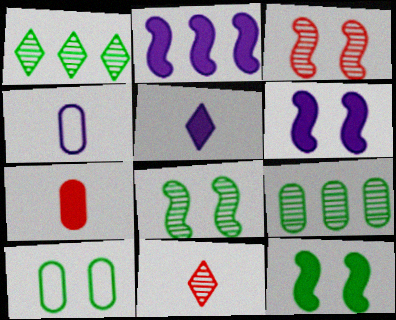[[2, 10, 11]]